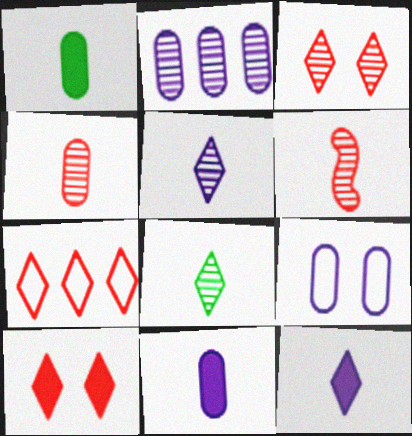[[2, 9, 11]]